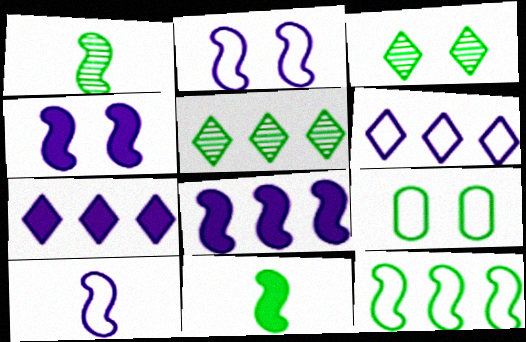[[5, 9, 11]]